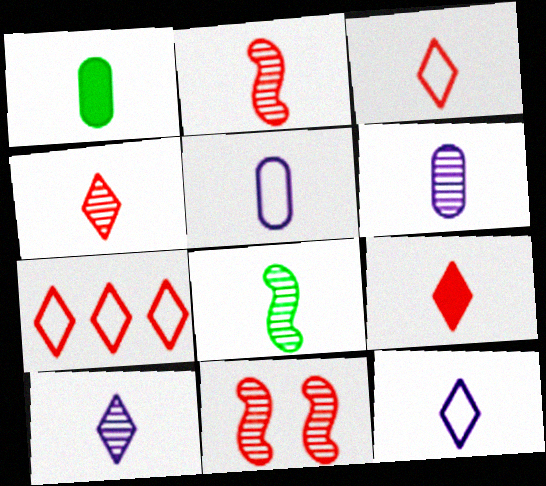[[1, 2, 12], 
[3, 4, 9], 
[4, 6, 8], 
[5, 8, 9]]